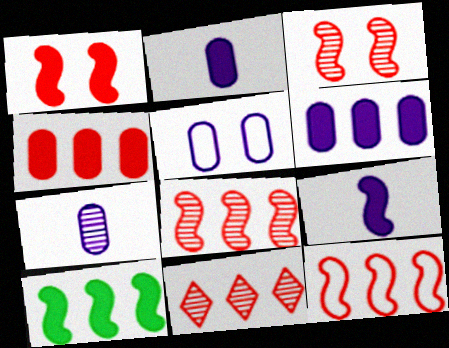[[1, 9, 10], 
[4, 11, 12], 
[5, 6, 7]]